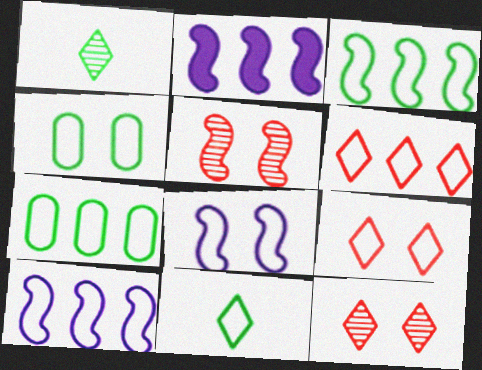[[3, 4, 11], 
[4, 8, 9], 
[6, 7, 10]]